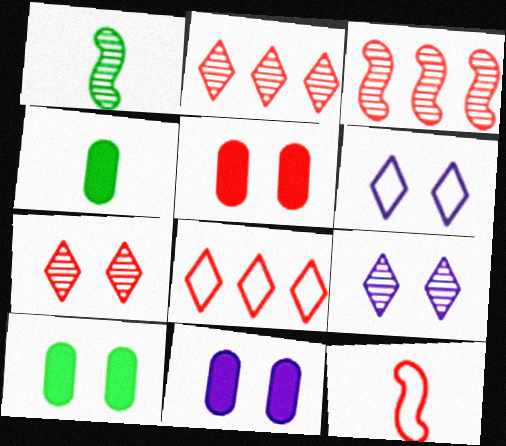[[1, 8, 11], 
[2, 5, 12], 
[3, 4, 6], 
[5, 10, 11]]